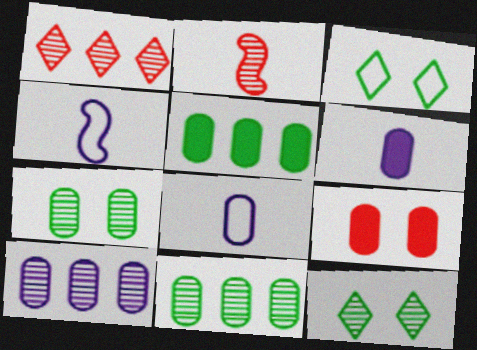[[2, 10, 12], 
[5, 6, 9], 
[8, 9, 11]]